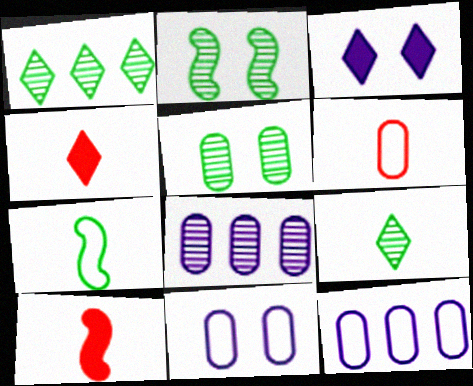[[1, 10, 11], 
[2, 4, 12]]